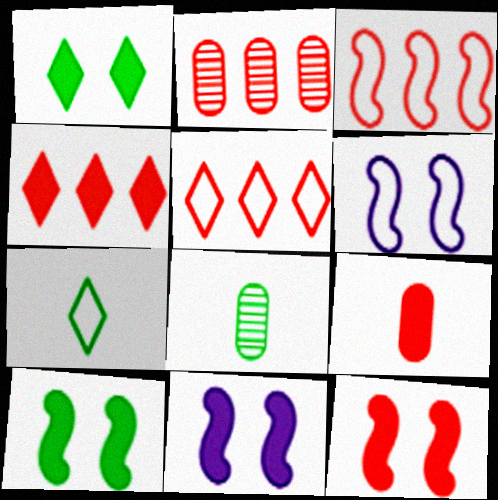[[2, 3, 4], 
[2, 7, 11], 
[4, 6, 8], 
[4, 9, 12], 
[5, 8, 11], 
[10, 11, 12]]